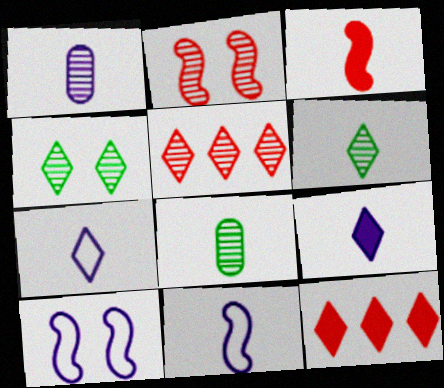[[1, 9, 11], 
[3, 7, 8], 
[4, 7, 12], 
[8, 10, 12]]